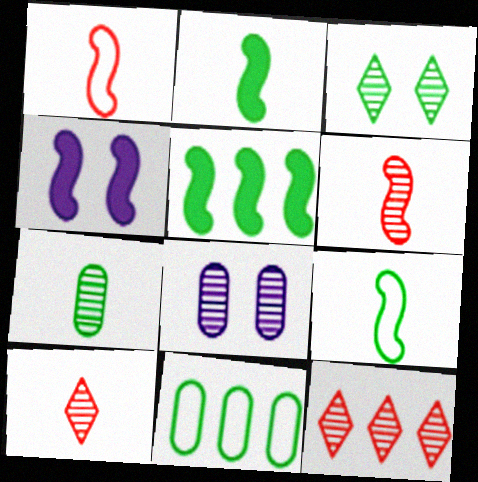[[2, 3, 11], 
[4, 10, 11]]